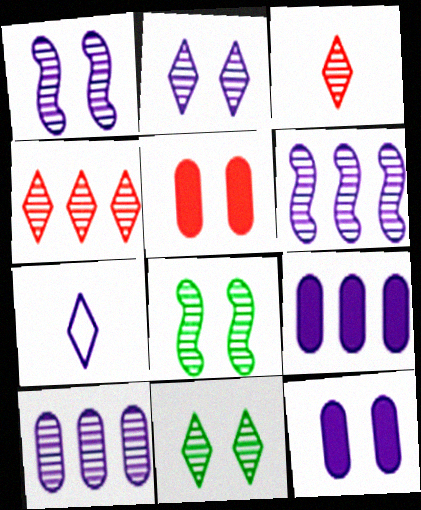[[1, 7, 9], 
[3, 8, 10], 
[6, 7, 12]]